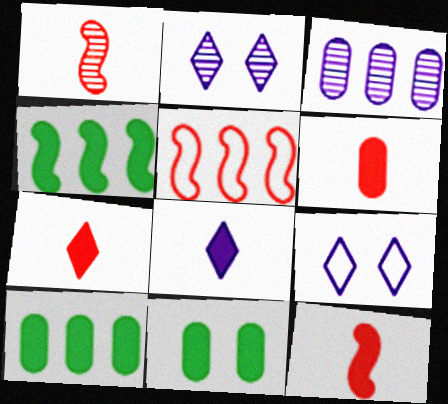[[1, 9, 10], 
[6, 7, 12]]